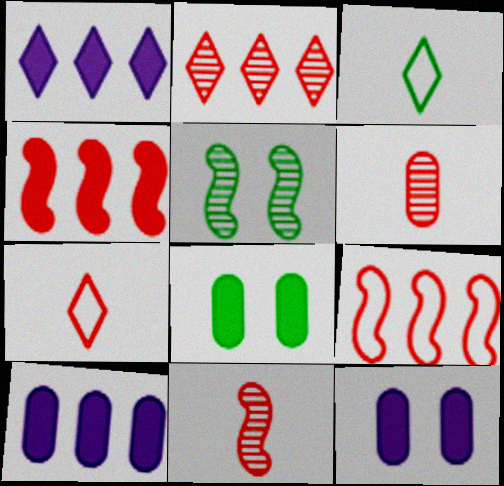[[5, 7, 10]]